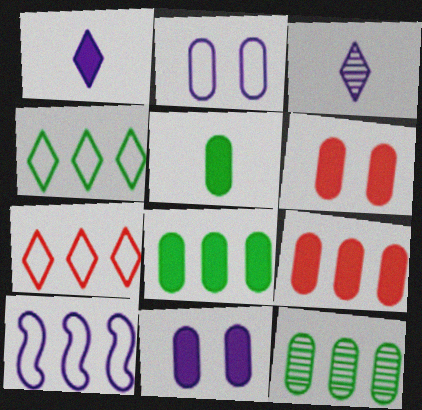[[3, 10, 11], 
[5, 9, 11]]